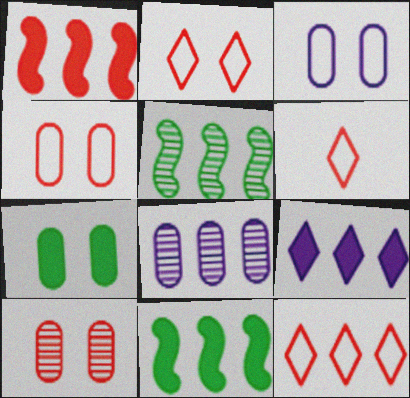[[1, 6, 10], 
[2, 6, 12], 
[3, 7, 10], 
[8, 11, 12]]